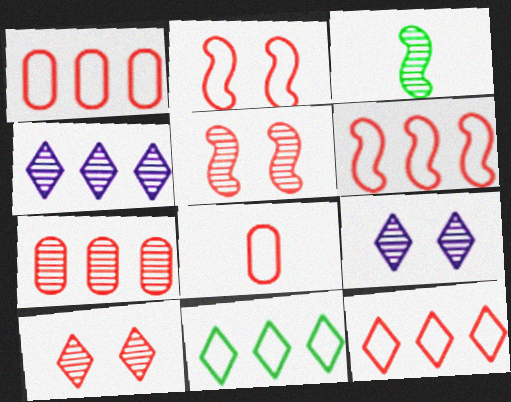[[1, 6, 12], 
[2, 8, 12], 
[3, 7, 9]]